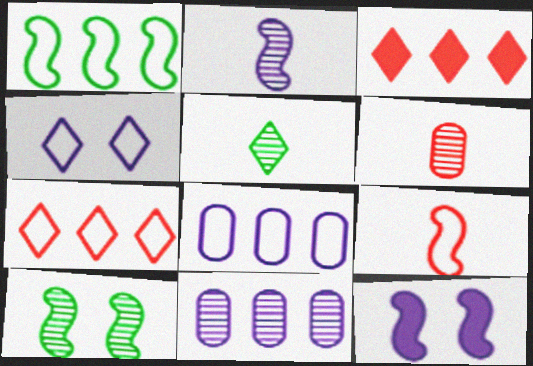[[1, 3, 11], 
[1, 7, 8], 
[2, 5, 6], 
[3, 4, 5]]